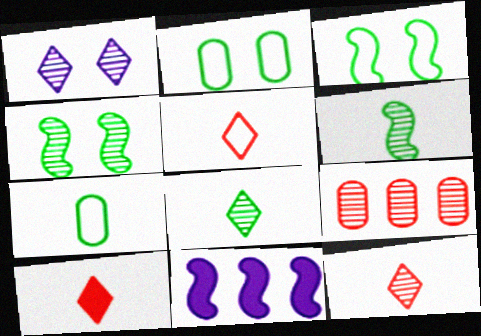[[1, 6, 9], 
[2, 11, 12], 
[5, 10, 12]]